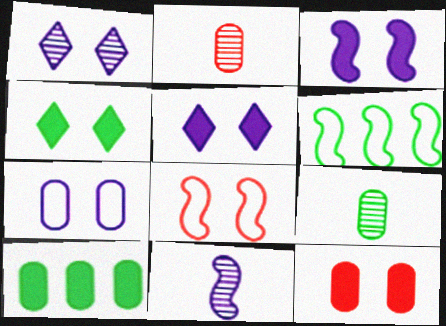[[1, 3, 7], 
[2, 5, 6], 
[2, 7, 10], 
[3, 4, 12], 
[4, 6, 9]]